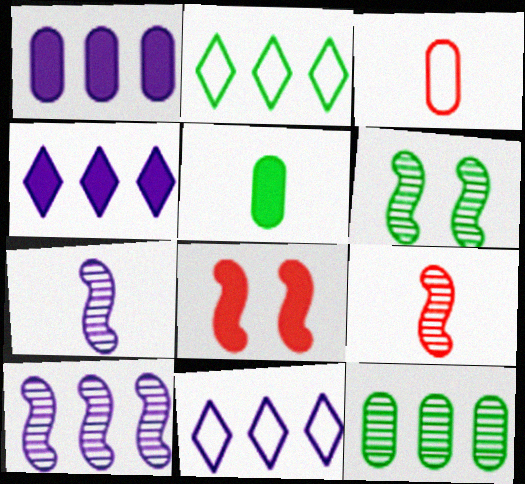[[1, 10, 11], 
[2, 5, 6], 
[3, 4, 6], 
[4, 5, 8], 
[6, 9, 10]]